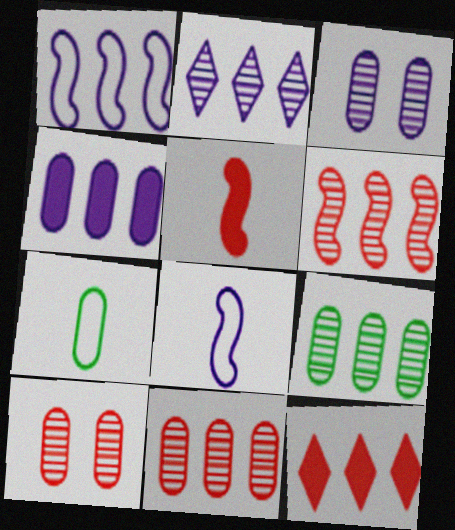[[1, 2, 4], 
[1, 9, 12], 
[2, 6, 9], 
[4, 7, 10]]